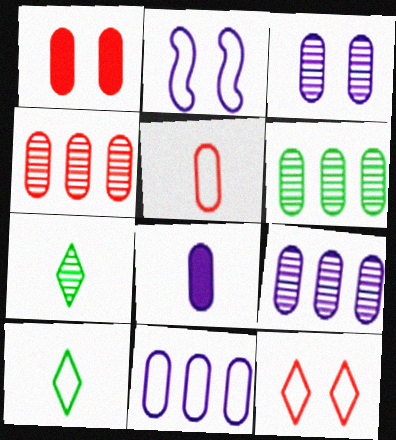[[1, 4, 5], 
[3, 8, 11], 
[4, 6, 9]]